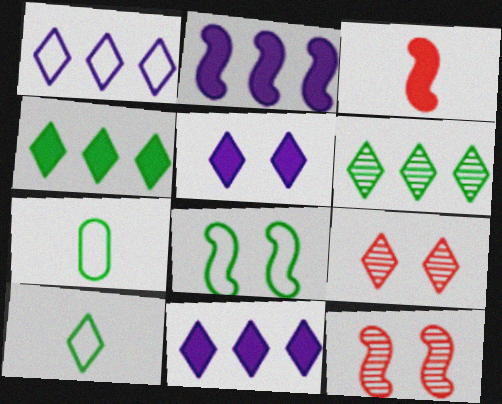[[2, 7, 9], 
[7, 11, 12], 
[9, 10, 11]]